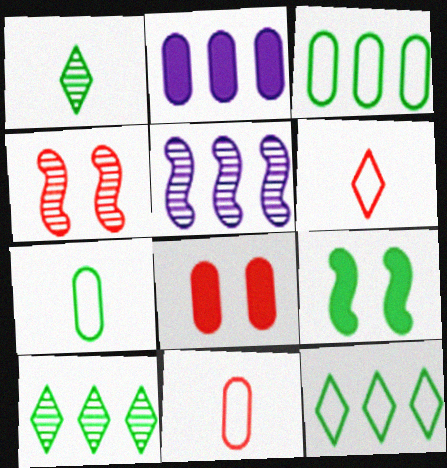[[1, 3, 9], 
[7, 9, 10]]